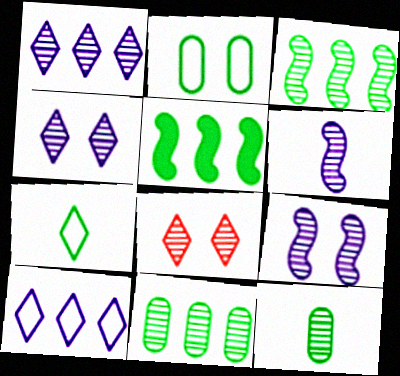[[6, 8, 11]]